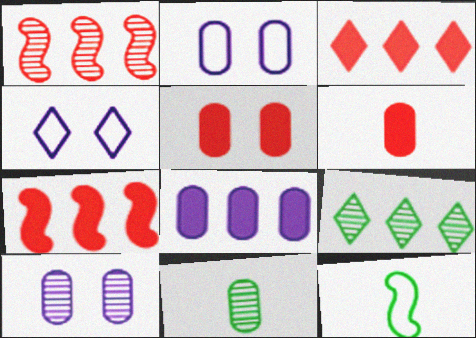[[3, 10, 12], 
[4, 7, 11]]